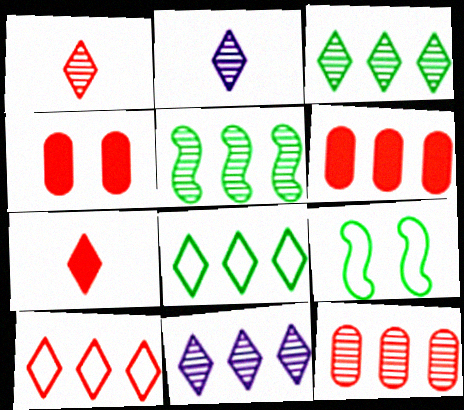[[2, 6, 9], 
[5, 11, 12]]